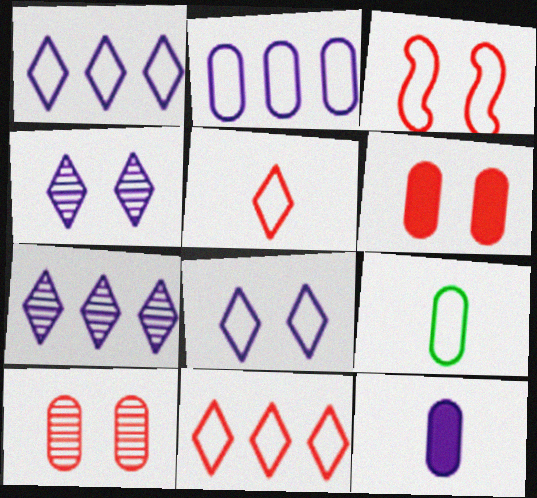[[1, 3, 9]]